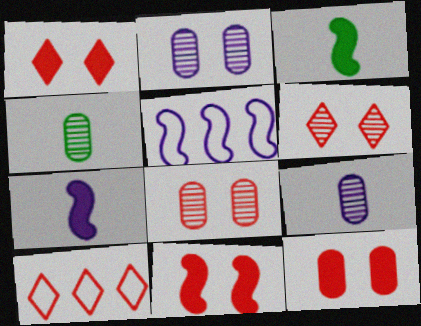[[1, 4, 5], 
[1, 11, 12], 
[2, 3, 10]]